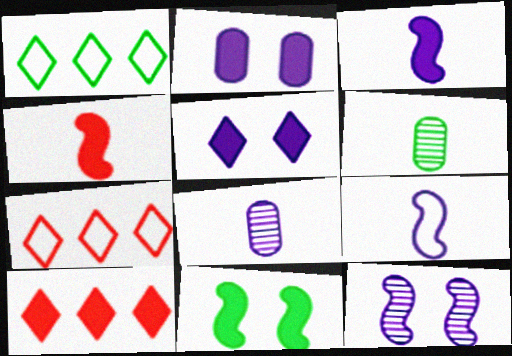[[1, 6, 11], 
[7, 8, 11]]